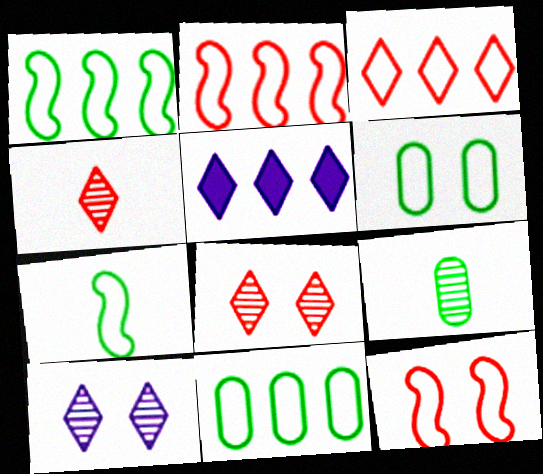[[5, 9, 12]]